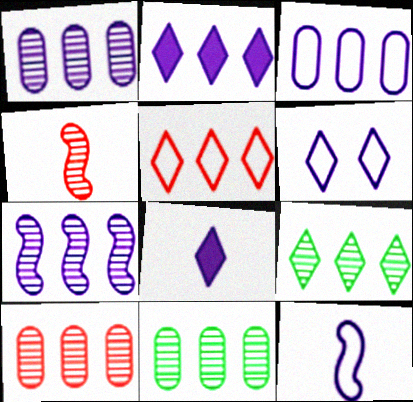[[1, 10, 11], 
[2, 3, 7], 
[2, 5, 9], 
[3, 6, 12], 
[7, 9, 10]]